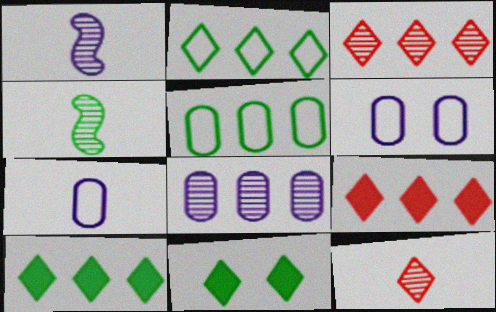[[4, 5, 11], 
[4, 6, 9]]